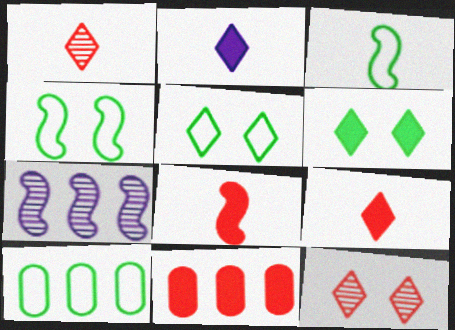[[3, 5, 10], 
[4, 7, 8]]